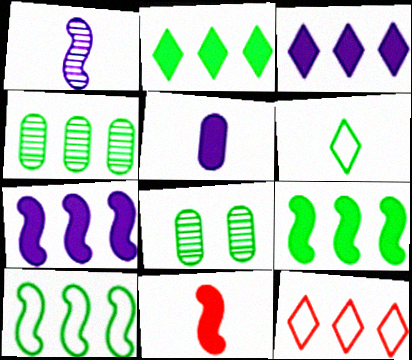[[2, 4, 10], 
[4, 7, 12], 
[6, 8, 9]]